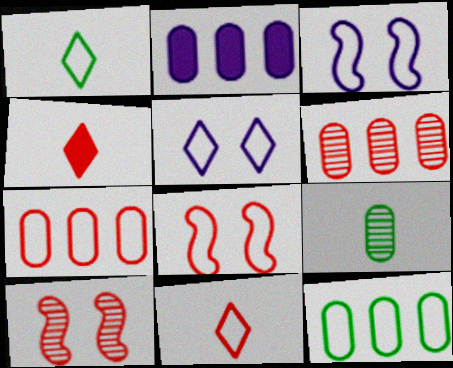[[1, 2, 10], 
[1, 3, 7], 
[2, 6, 12], 
[3, 11, 12], 
[4, 6, 8], 
[4, 7, 10], 
[7, 8, 11]]